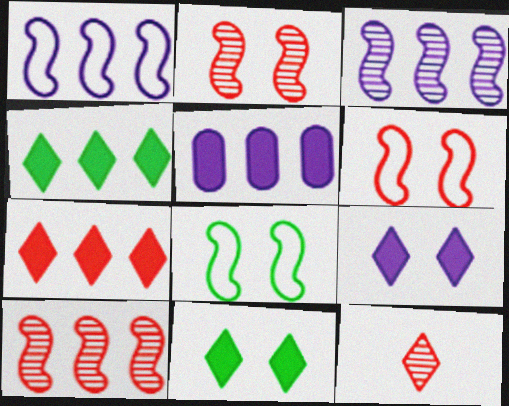[[5, 8, 12]]